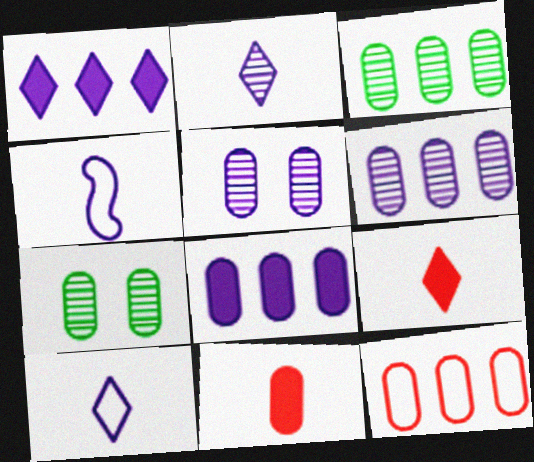[[1, 4, 5], 
[3, 8, 12]]